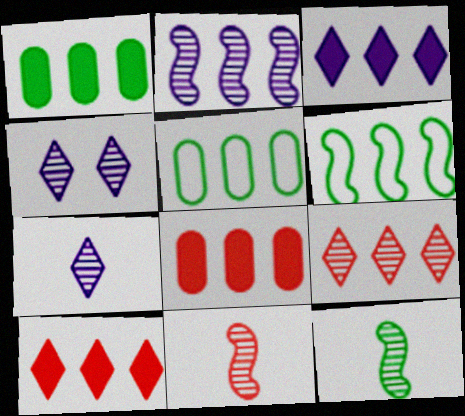[[2, 5, 10]]